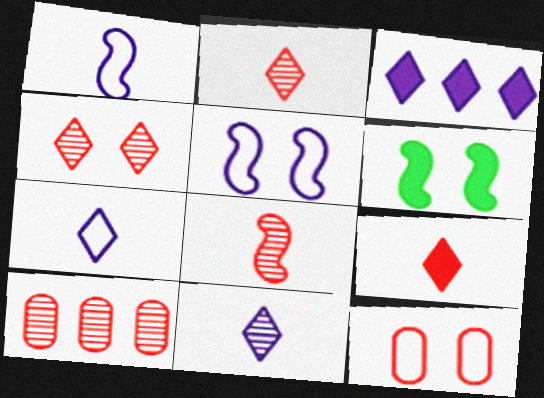[[4, 8, 10], 
[6, 7, 10]]